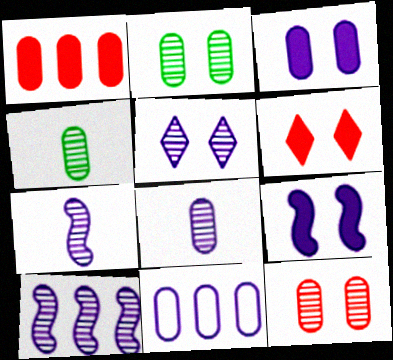[[3, 8, 11], 
[5, 8, 10]]